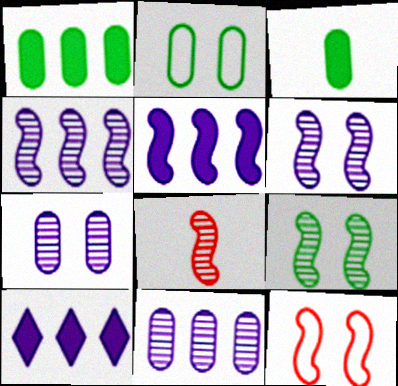[[2, 8, 10], 
[4, 8, 9]]